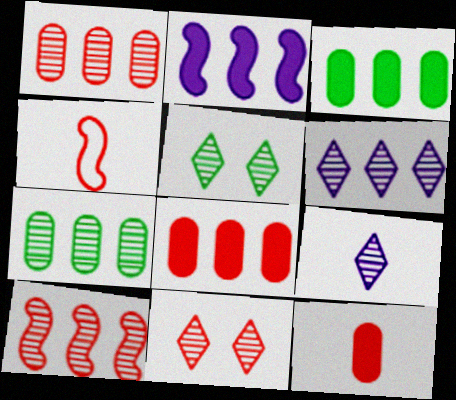[[4, 8, 11], 
[6, 7, 10]]